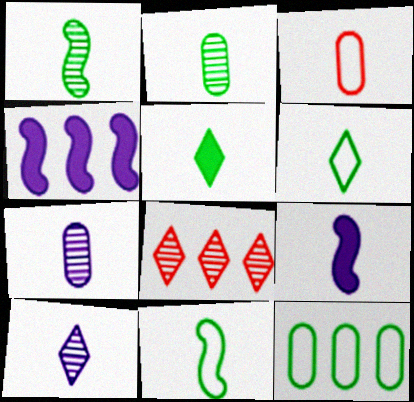[[2, 5, 11], 
[4, 8, 12]]